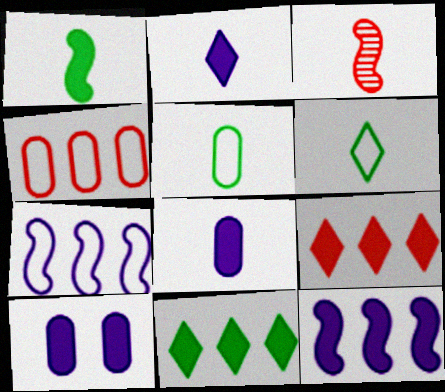[[1, 9, 10], 
[2, 3, 5], 
[2, 10, 12], 
[3, 6, 8]]